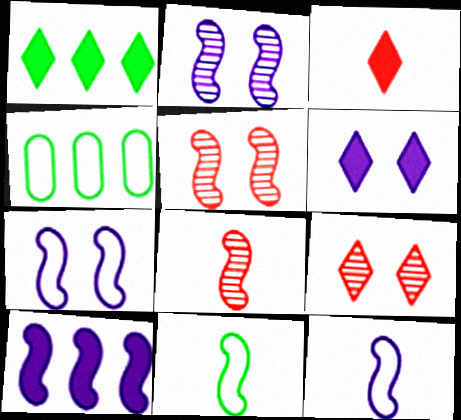[[1, 3, 6], 
[2, 3, 4], 
[2, 10, 12], 
[4, 6, 8], 
[5, 10, 11]]